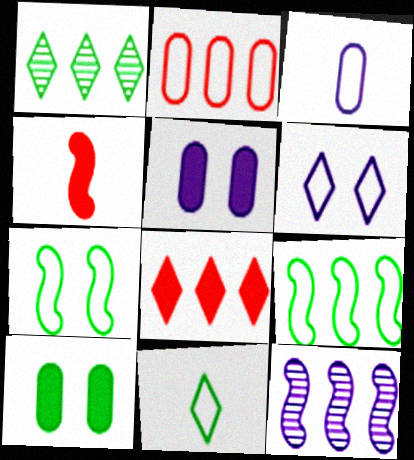[[4, 7, 12]]